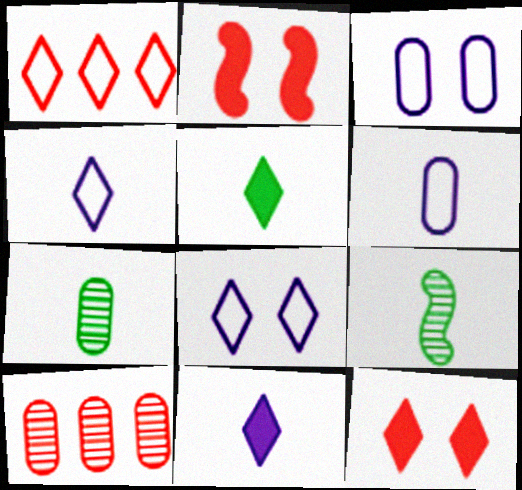[]